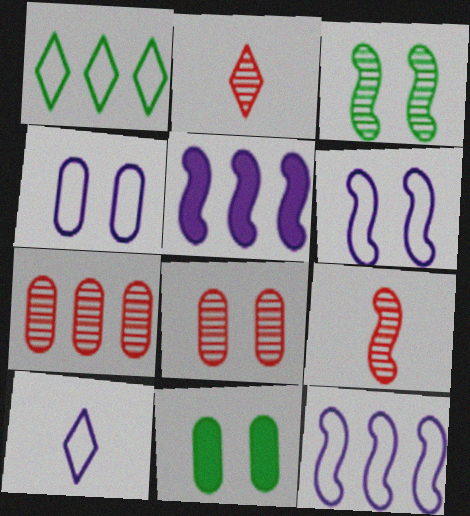[[1, 5, 7], 
[2, 11, 12], 
[4, 8, 11], 
[4, 10, 12]]